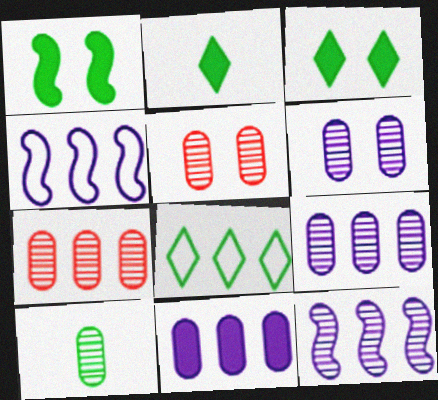[[1, 8, 10], 
[2, 4, 5], 
[5, 9, 10], 
[6, 7, 10]]